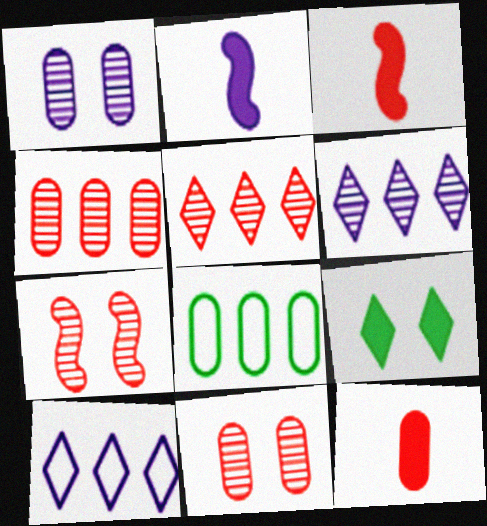[[1, 2, 10], 
[1, 8, 12]]